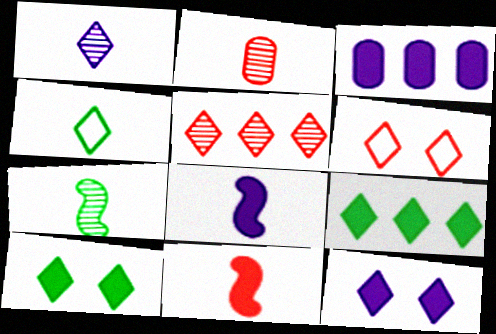[[1, 2, 7], 
[1, 6, 9], 
[2, 4, 8], 
[3, 6, 7], 
[3, 8, 12], 
[3, 10, 11], 
[4, 5, 12]]